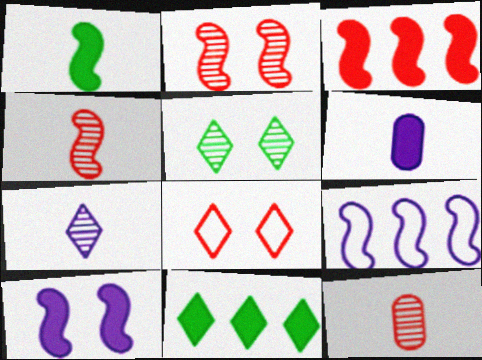[[1, 2, 9], 
[1, 3, 10], 
[3, 8, 12], 
[7, 8, 11]]